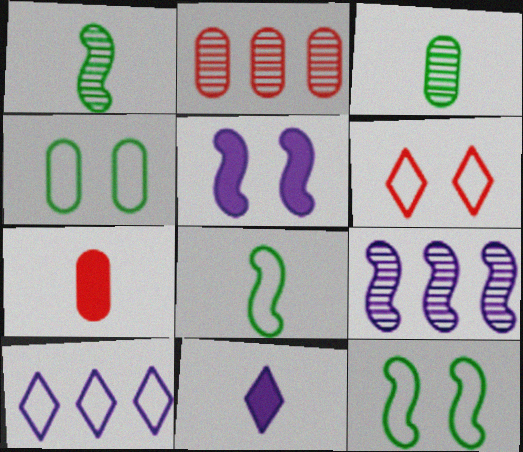[[2, 11, 12]]